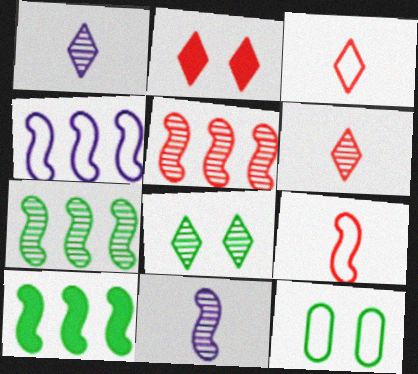[[3, 4, 12], 
[4, 5, 10]]